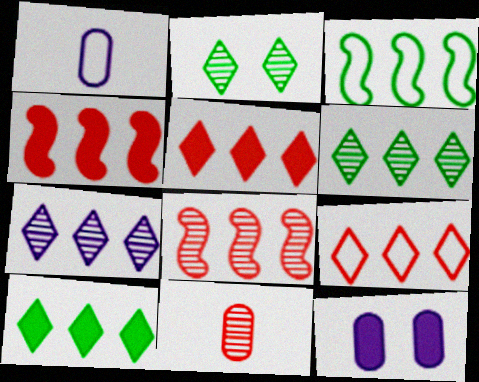[[1, 2, 4], 
[7, 9, 10]]